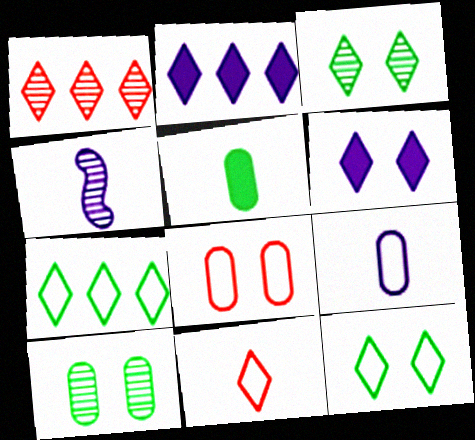[[1, 2, 7], 
[1, 4, 10], 
[2, 3, 11], 
[4, 5, 11]]